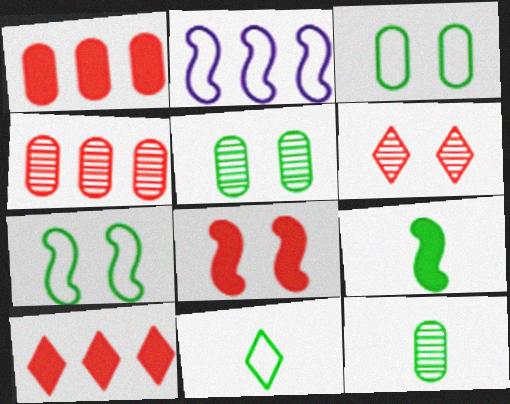[[9, 11, 12]]